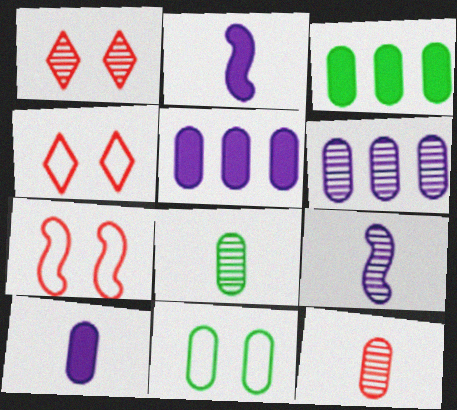[[3, 4, 9], 
[3, 8, 11], 
[5, 11, 12]]